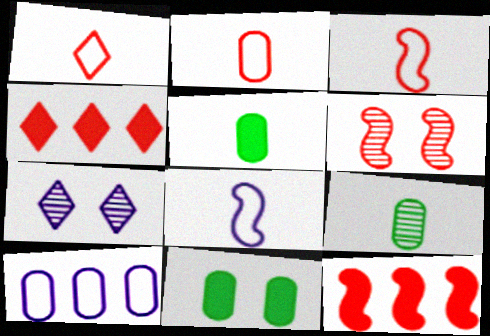[[1, 2, 3], 
[2, 4, 6], 
[3, 6, 12]]